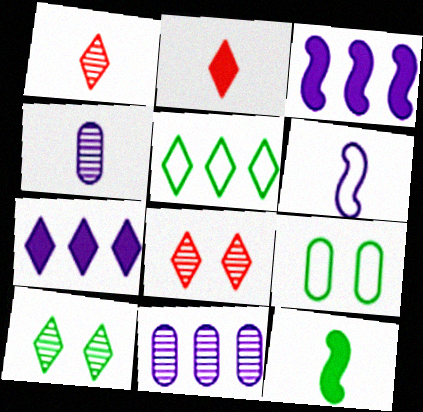[[1, 3, 9]]